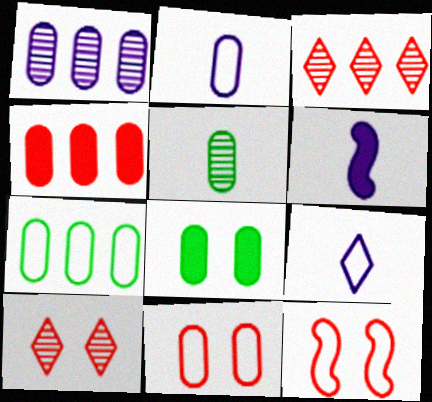[[1, 4, 7], 
[2, 7, 11], 
[5, 7, 8], 
[6, 7, 10], 
[7, 9, 12]]